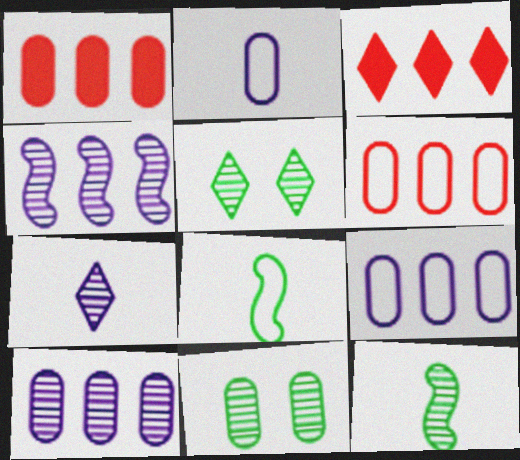[[1, 2, 11]]